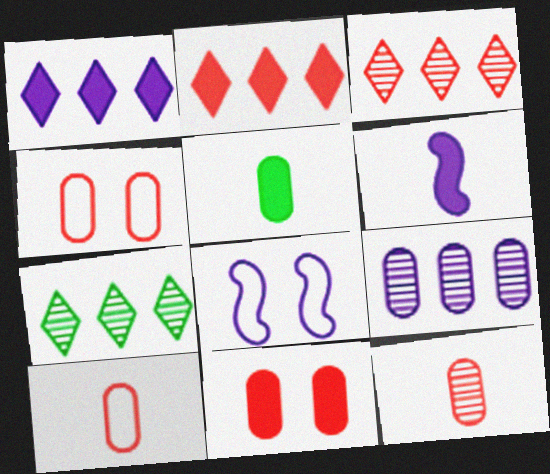[[3, 5, 8], 
[4, 5, 9], 
[4, 6, 7]]